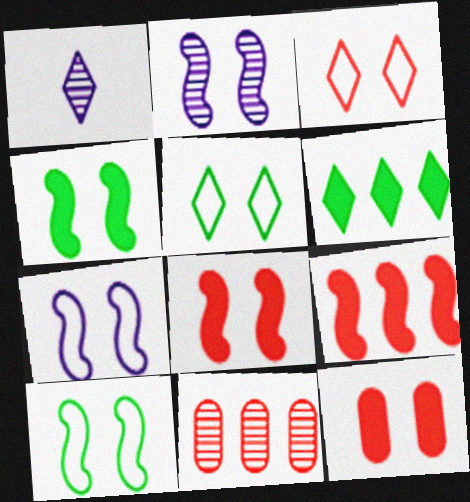[[1, 3, 6], 
[2, 5, 12], 
[2, 8, 10]]